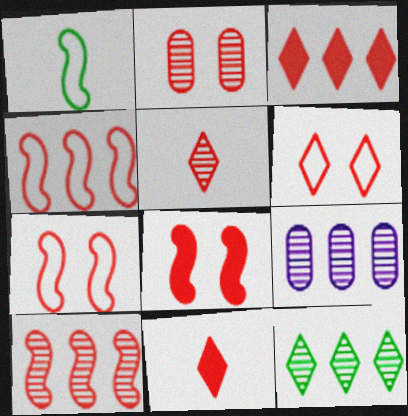[[2, 4, 11], 
[2, 5, 10], 
[2, 6, 8], 
[3, 5, 6], 
[9, 10, 12]]